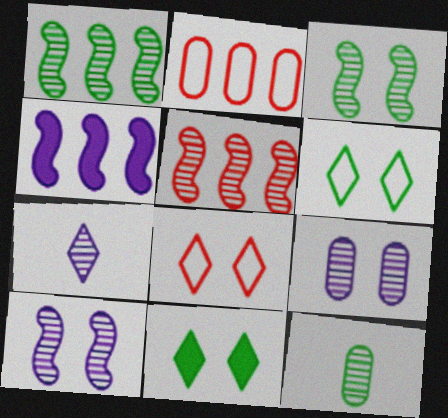[[4, 8, 12]]